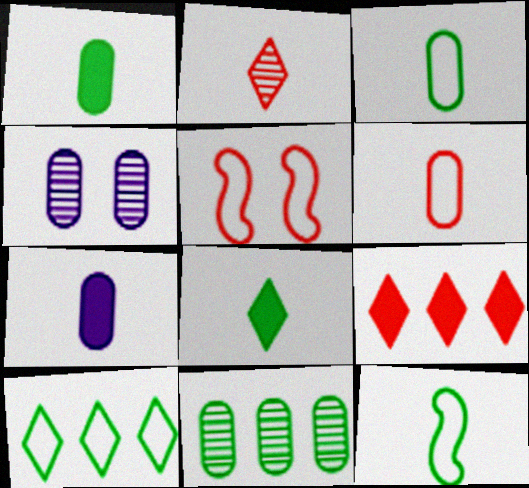[[2, 7, 12], 
[4, 9, 12]]